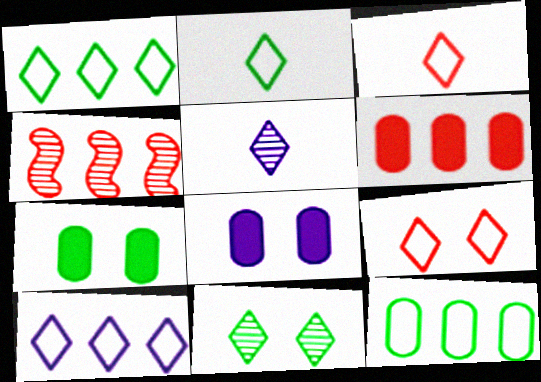[[2, 4, 8], 
[2, 9, 10]]